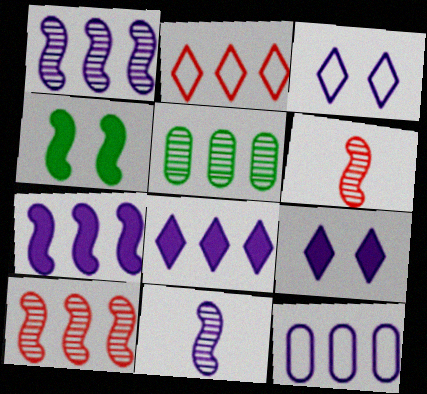[[1, 8, 12], 
[2, 5, 7], 
[9, 11, 12]]